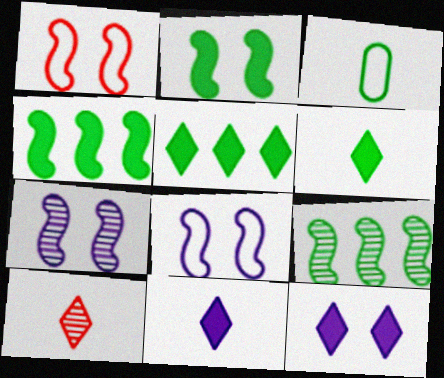[[1, 2, 7]]